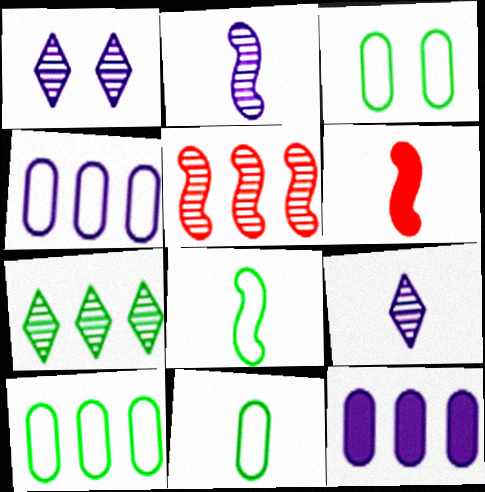[[1, 6, 10], 
[2, 6, 8], 
[3, 10, 11], 
[6, 9, 11]]